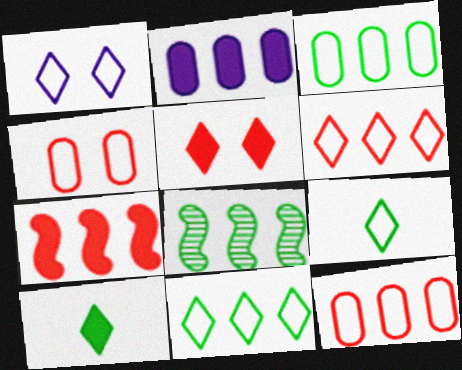[[1, 6, 9], 
[2, 6, 8]]